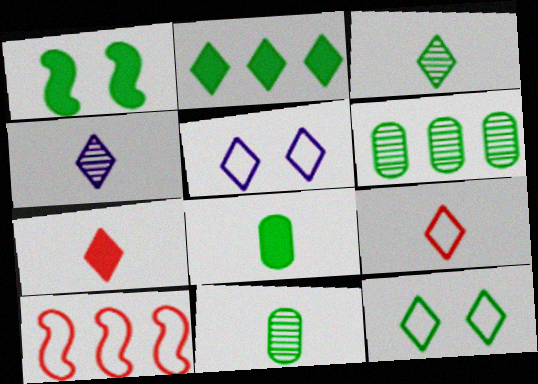[[1, 2, 8], 
[2, 3, 12]]